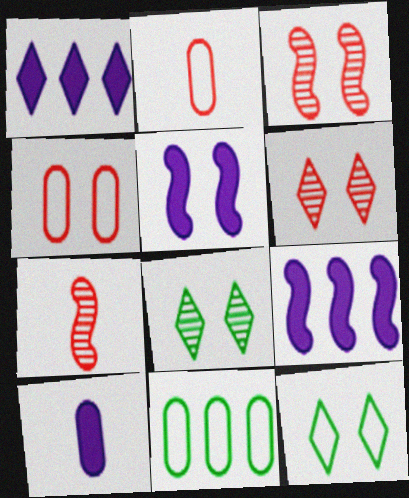[[1, 5, 10], 
[2, 8, 9], 
[4, 5, 8]]